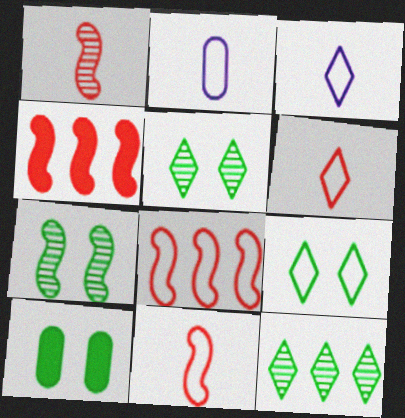[[2, 4, 5], 
[2, 8, 9], 
[7, 9, 10]]